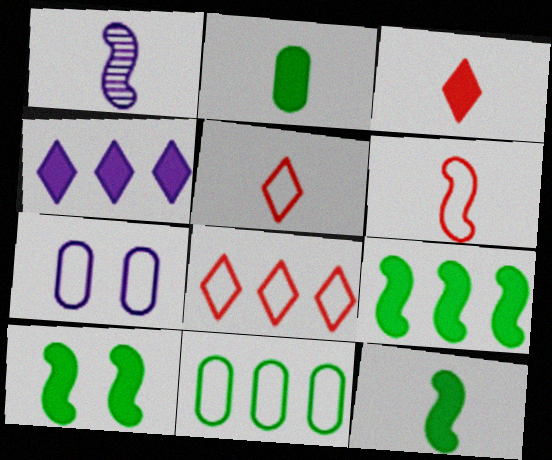[[1, 2, 5], 
[1, 4, 7], 
[1, 6, 12], 
[9, 10, 12]]